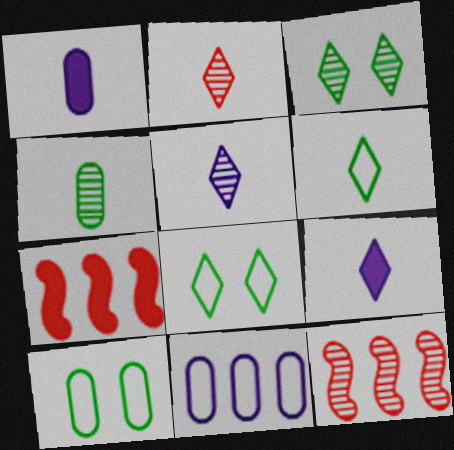[[1, 8, 12], 
[2, 6, 9], 
[5, 7, 10], 
[9, 10, 12]]